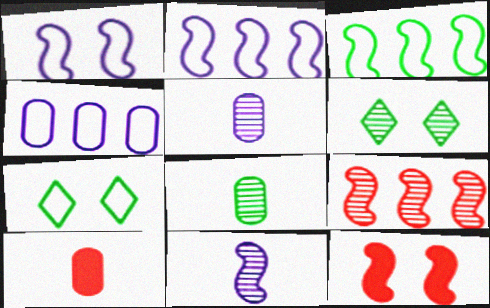[[2, 6, 10], 
[3, 11, 12], 
[5, 6, 9]]